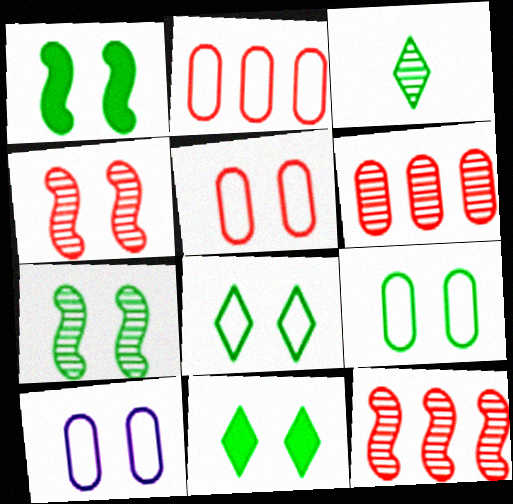[[4, 10, 11], 
[5, 9, 10], 
[7, 9, 11]]